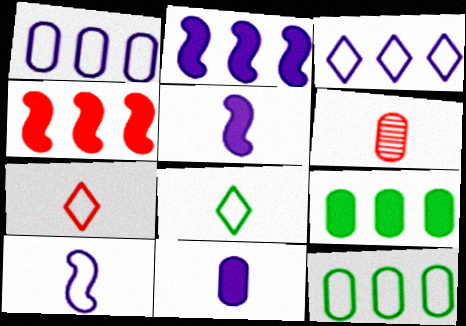[[5, 6, 8]]